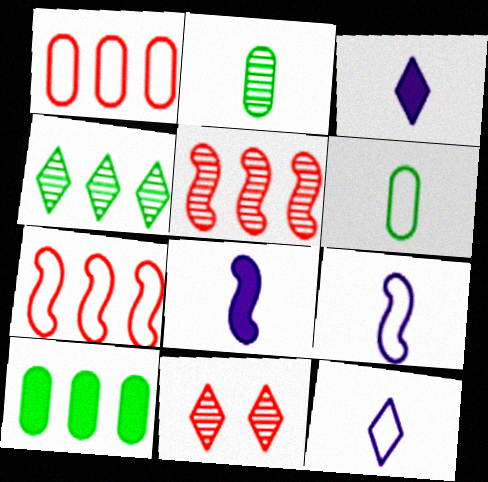[[9, 10, 11]]